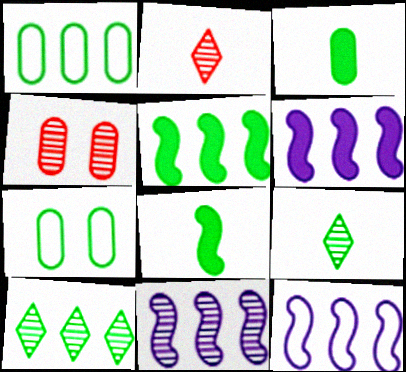[[1, 5, 10], 
[2, 6, 7], 
[4, 9, 11], 
[5, 7, 9], 
[6, 11, 12], 
[7, 8, 10]]